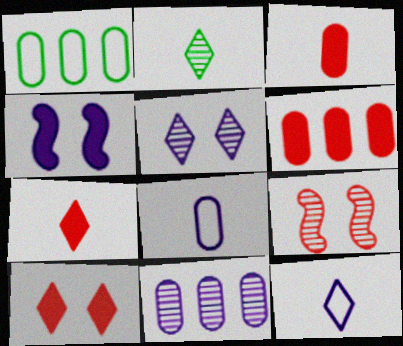[[1, 6, 11], 
[2, 7, 12], 
[2, 9, 11], 
[4, 11, 12]]